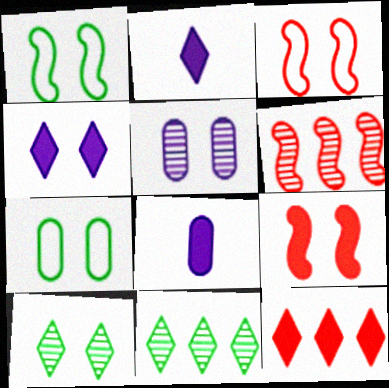[[2, 6, 7], 
[3, 8, 11]]